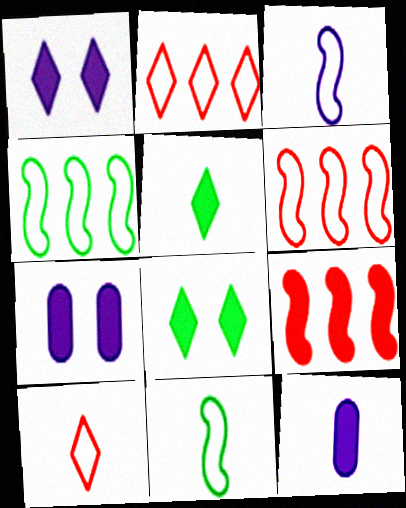[[5, 7, 9], 
[8, 9, 12]]